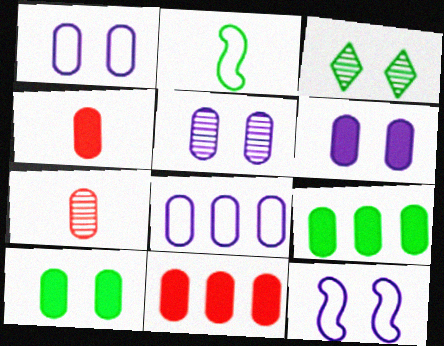[[1, 5, 6], 
[1, 7, 9], 
[2, 3, 9], 
[4, 6, 9], 
[7, 8, 10]]